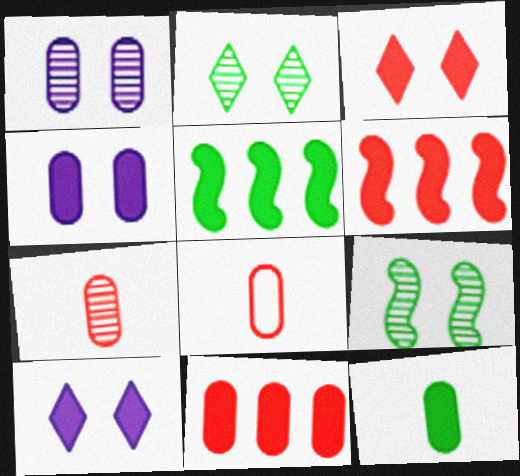[[4, 11, 12], 
[6, 10, 12]]